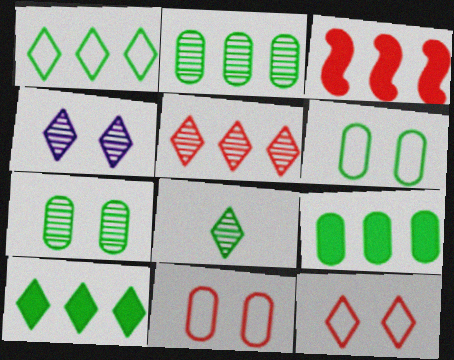[[4, 5, 8]]